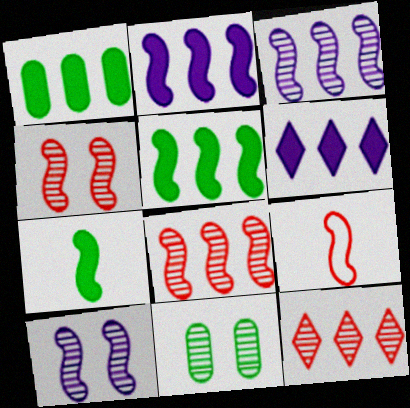[[5, 9, 10], 
[6, 9, 11]]